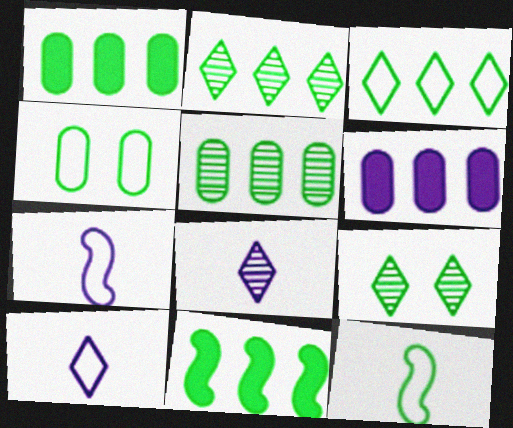[[1, 9, 12], 
[3, 4, 12], 
[3, 5, 11]]